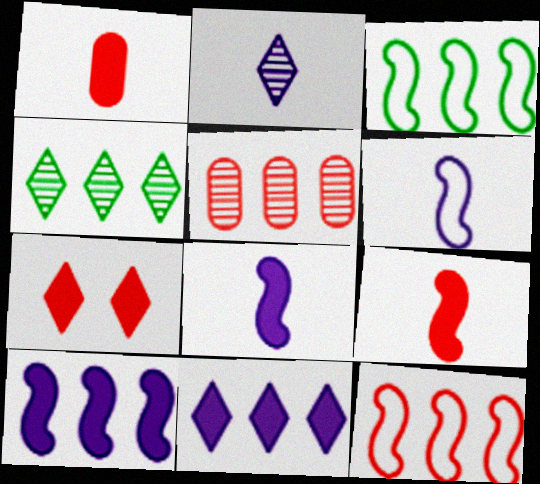[[3, 5, 11]]